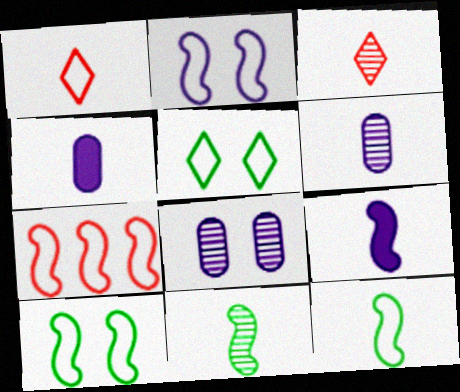[[1, 4, 11], 
[2, 7, 12], 
[3, 4, 12], 
[3, 6, 11]]